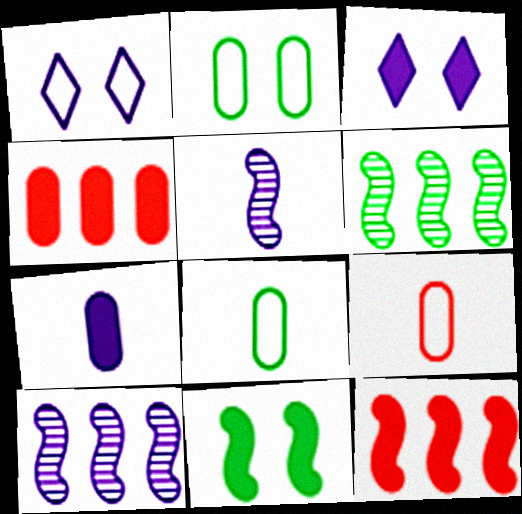[[1, 7, 10], 
[3, 6, 9]]